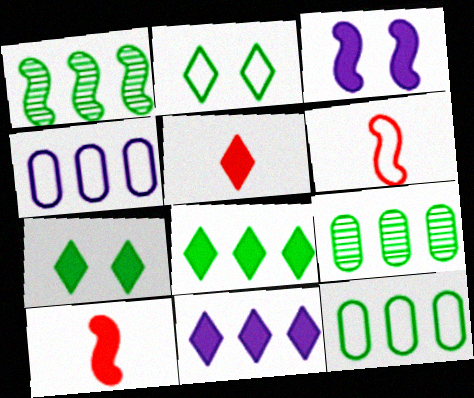[[1, 3, 6], 
[1, 8, 12], 
[2, 4, 6], 
[5, 7, 11]]